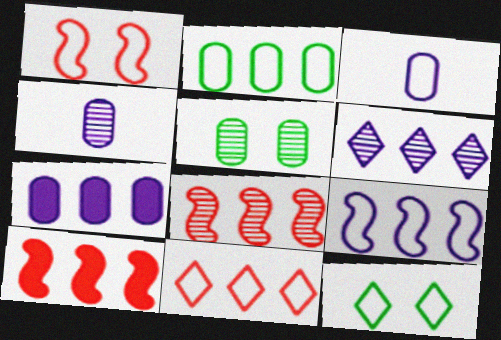[[2, 6, 10], 
[2, 9, 11], 
[4, 10, 12], 
[6, 7, 9]]